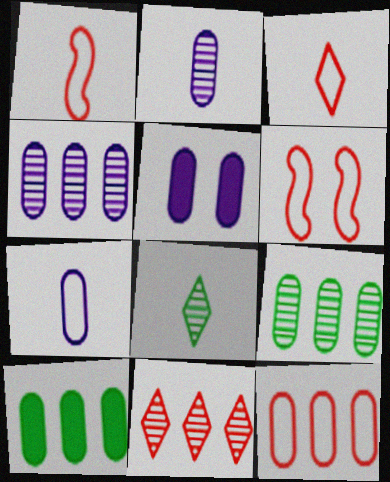[[3, 6, 12], 
[4, 5, 7], 
[4, 10, 12]]